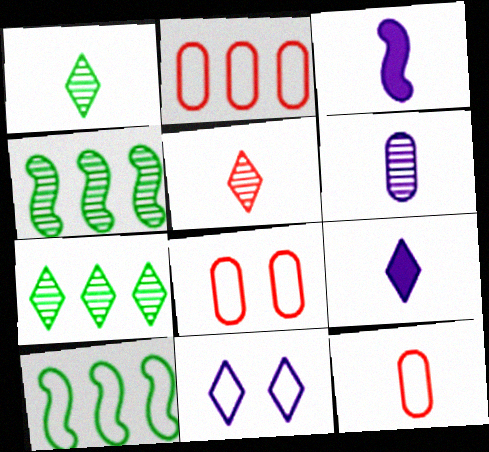[[1, 3, 12], 
[2, 8, 12], 
[3, 7, 8], 
[4, 8, 9], 
[10, 11, 12]]